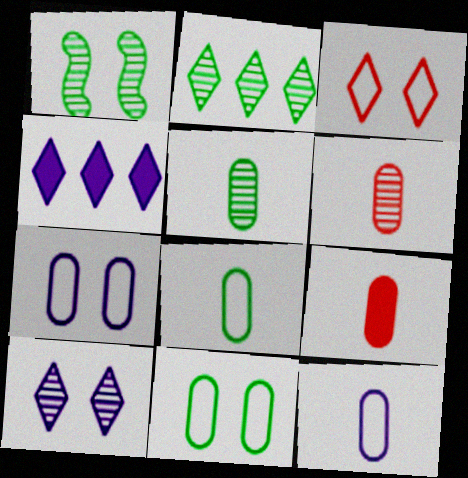[[1, 2, 5], 
[5, 9, 12]]